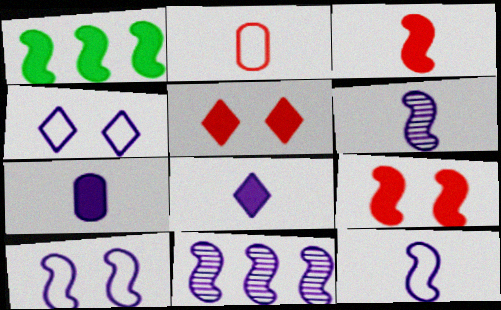[[1, 5, 7], 
[4, 7, 11]]